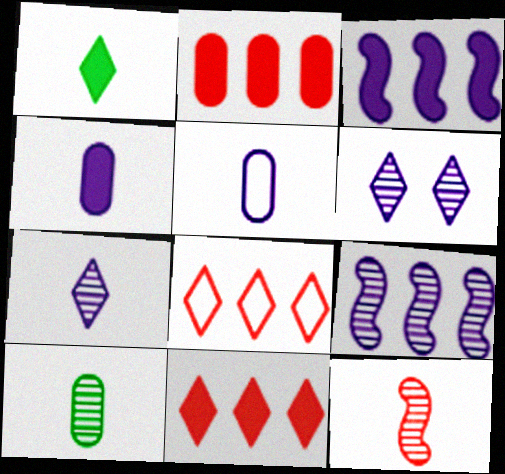[[1, 5, 12], 
[1, 6, 8], 
[3, 5, 6], 
[7, 10, 12]]